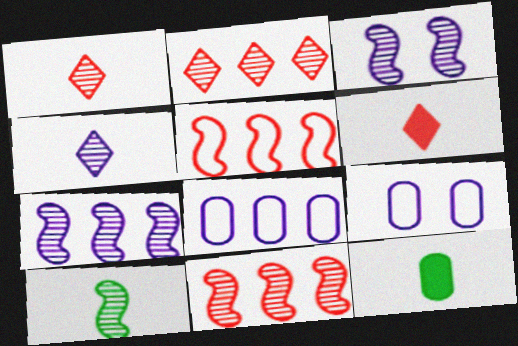[[3, 10, 11]]